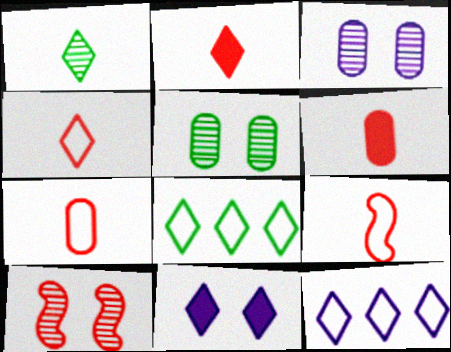[[4, 7, 9]]